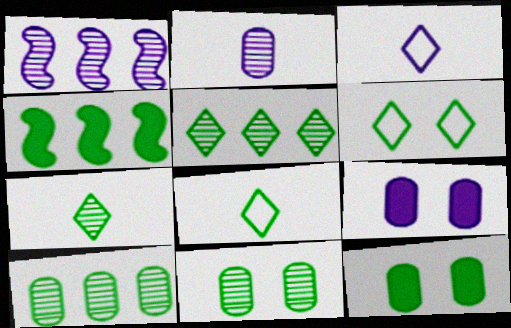[[1, 3, 9], 
[4, 8, 11]]